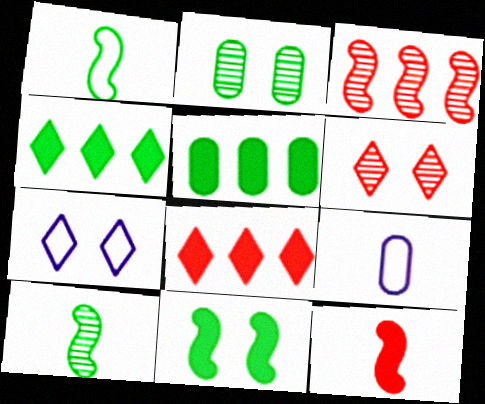[[1, 2, 4]]